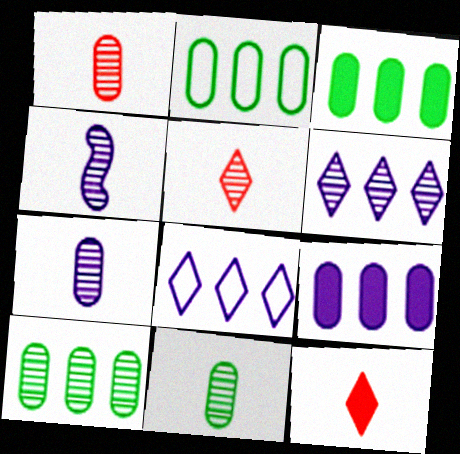[[1, 7, 11], 
[2, 3, 10], 
[4, 5, 11]]